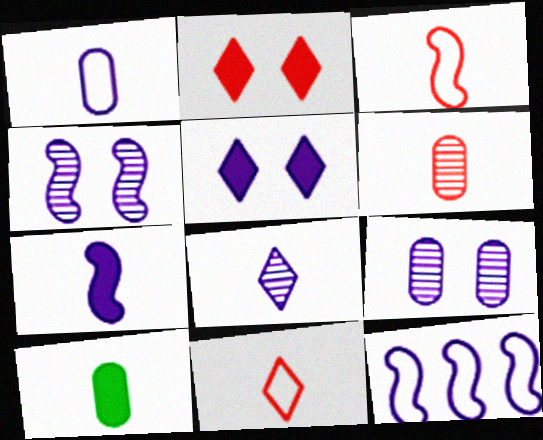[[1, 6, 10], 
[1, 7, 8], 
[3, 8, 10], 
[4, 7, 12]]